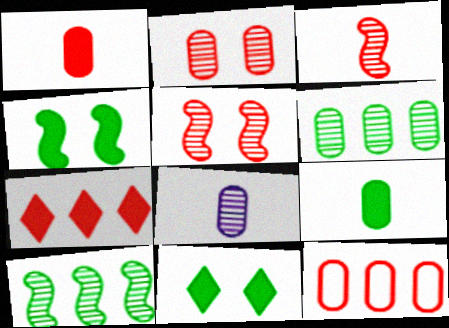[[1, 2, 12], 
[2, 6, 8]]